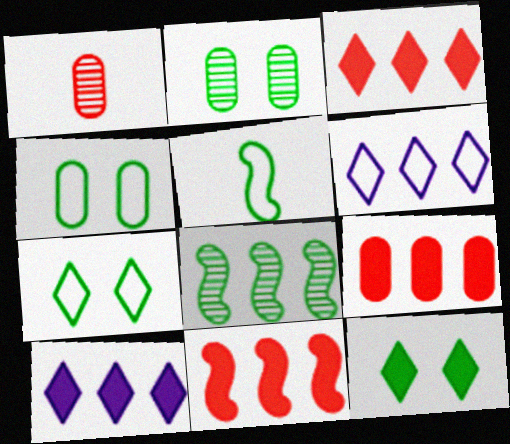[[3, 9, 11], 
[6, 8, 9]]